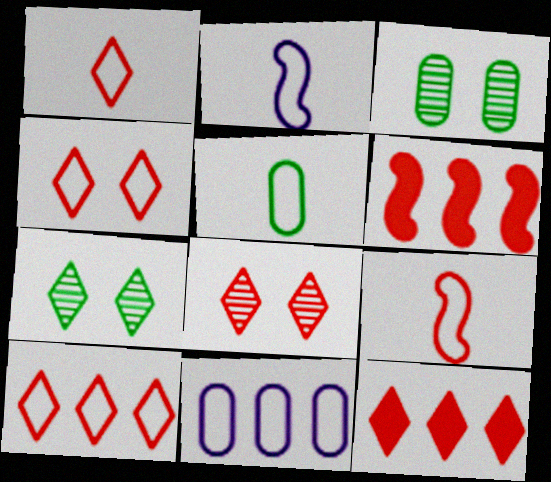[[1, 2, 5], 
[1, 4, 10], 
[1, 8, 12], 
[2, 3, 12]]